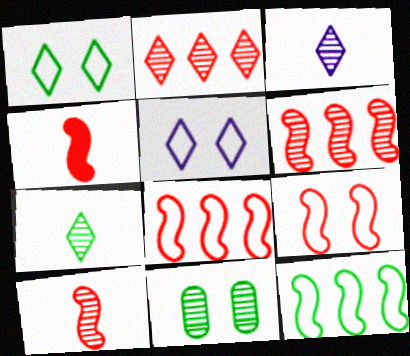[[3, 6, 11], 
[4, 6, 9]]